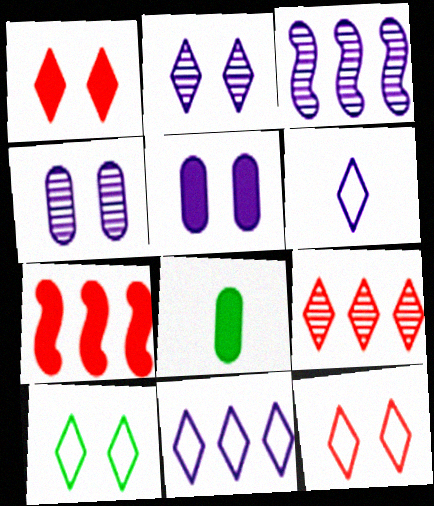[[1, 2, 10], 
[3, 5, 6], 
[3, 8, 12]]